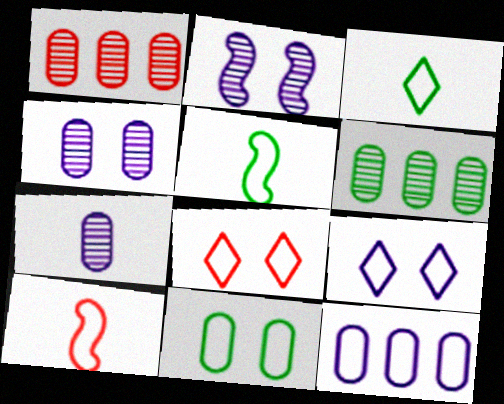[[5, 8, 12]]